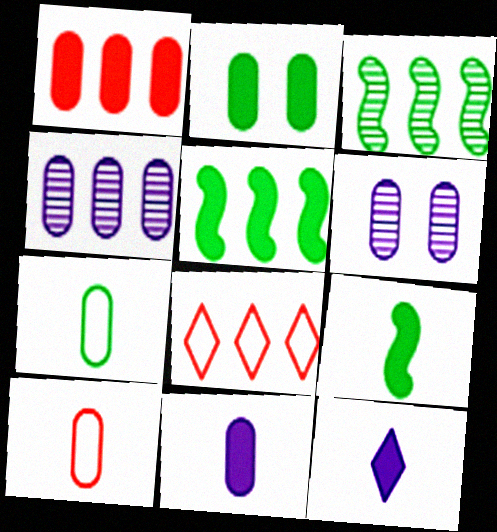[[1, 2, 11], 
[1, 6, 7], 
[2, 4, 10], 
[4, 5, 8], 
[6, 8, 9]]